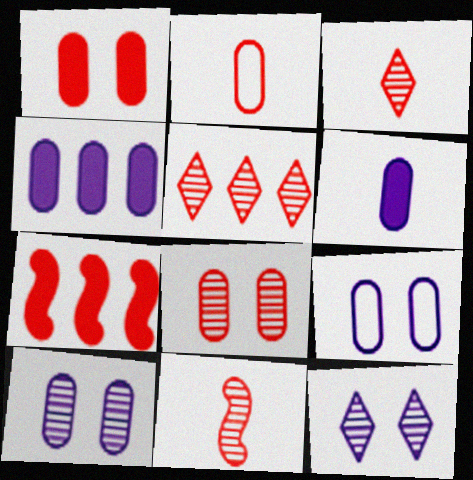[[5, 8, 11]]